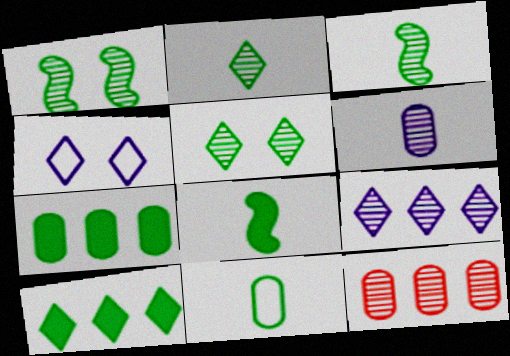[[1, 10, 11], 
[2, 8, 11], 
[4, 8, 12]]